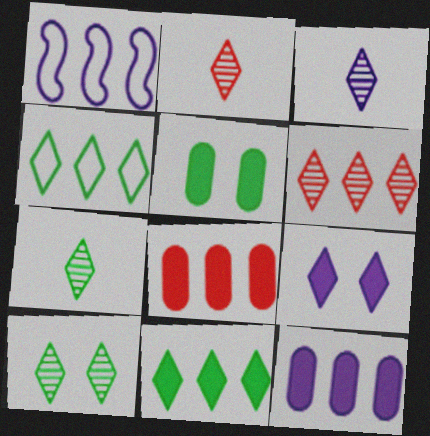[[1, 2, 5], 
[2, 3, 7], 
[2, 4, 9], 
[3, 6, 10]]